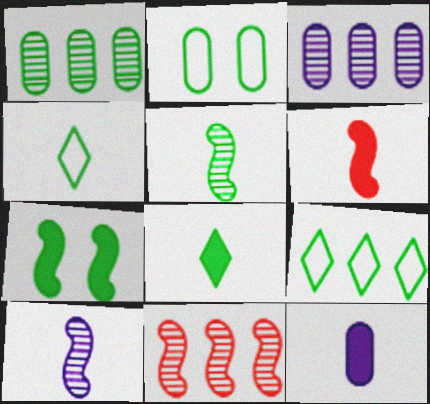[[1, 4, 7], 
[6, 8, 12]]